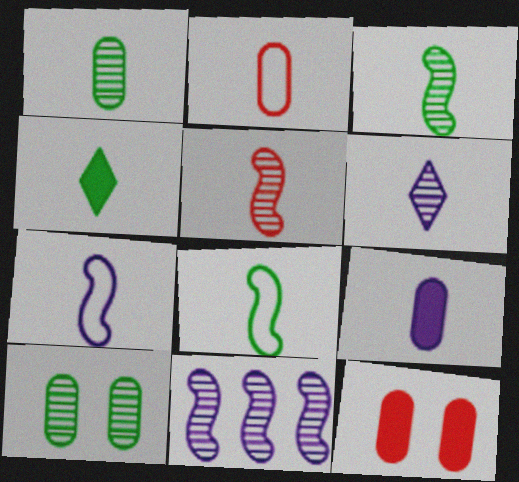[[1, 2, 9], 
[1, 4, 8], 
[1, 5, 6], 
[6, 7, 9]]